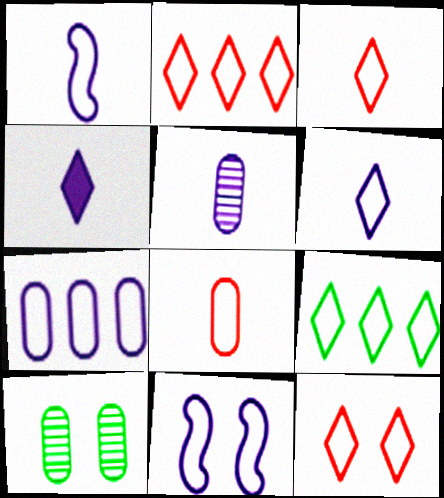[[1, 4, 5], 
[2, 3, 12], 
[6, 7, 11], 
[6, 9, 12], 
[8, 9, 11]]